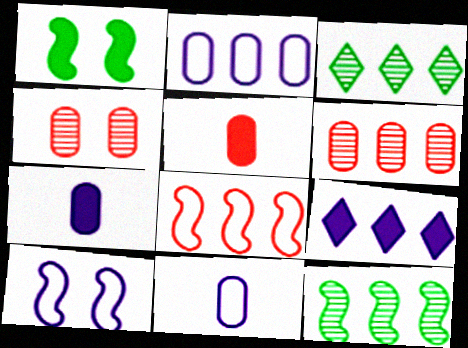[[1, 5, 9], 
[3, 5, 10]]